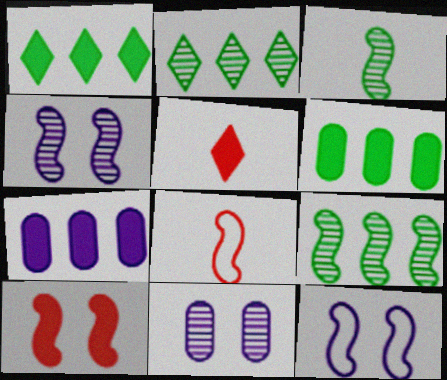[[1, 8, 11]]